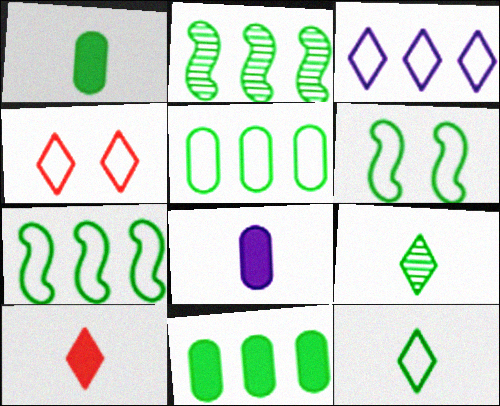[[2, 4, 8], 
[3, 4, 12], 
[5, 6, 12], 
[6, 9, 11]]